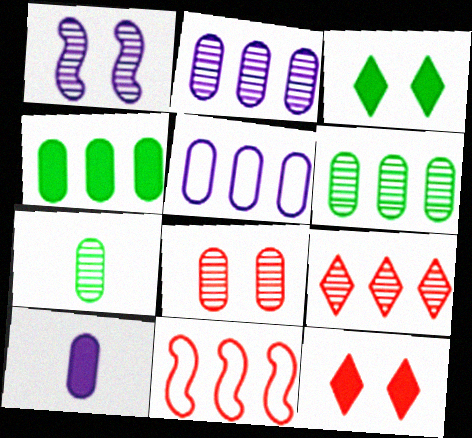[[1, 7, 9], 
[2, 7, 8]]